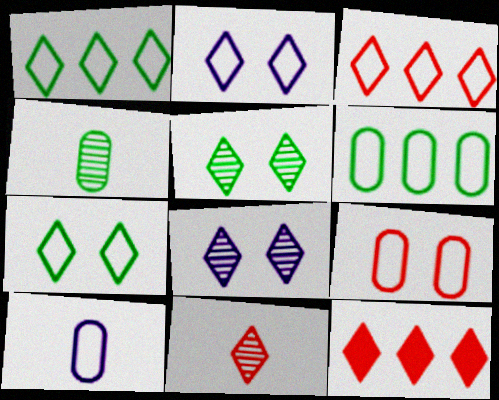[[6, 9, 10]]